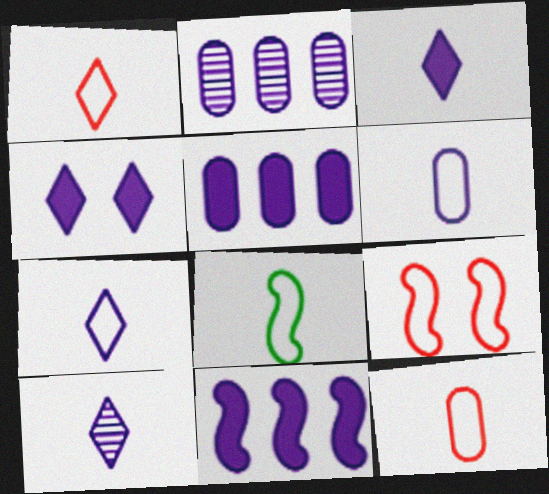[[1, 6, 8], 
[3, 7, 10], 
[7, 8, 12]]